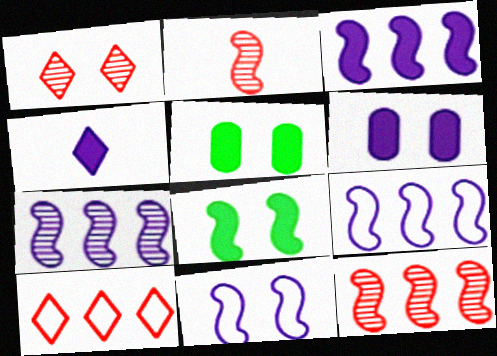[[1, 5, 11], 
[2, 8, 9], 
[3, 4, 6], 
[3, 7, 9]]